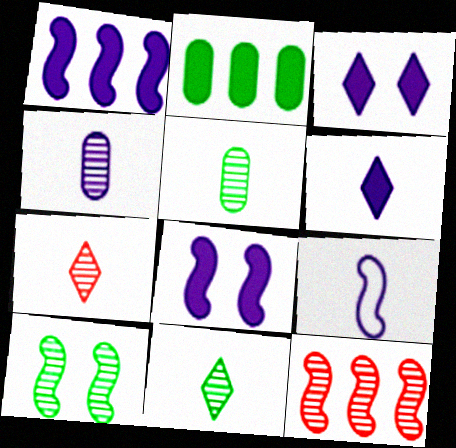[[4, 6, 9]]